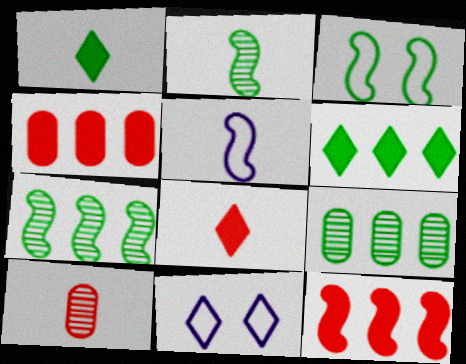[[1, 3, 9], 
[1, 5, 10], 
[2, 4, 11]]